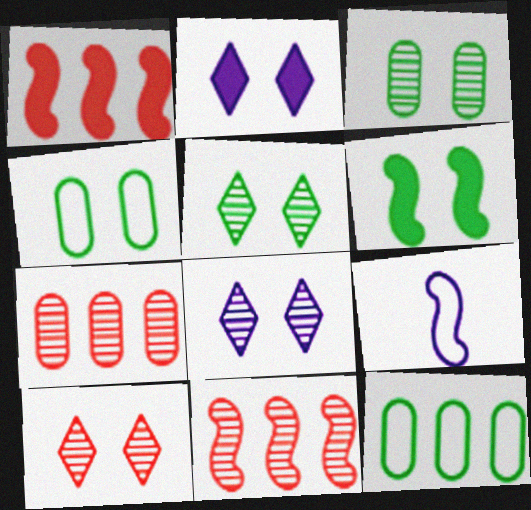[[4, 5, 6], 
[5, 8, 10], 
[6, 9, 11]]